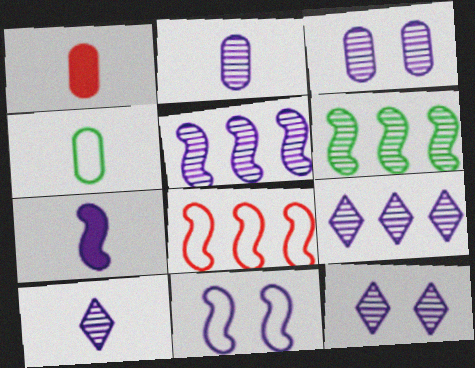[[1, 2, 4], 
[2, 5, 12], 
[3, 5, 10], 
[5, 7, 11], 
[9, 10, 12]]